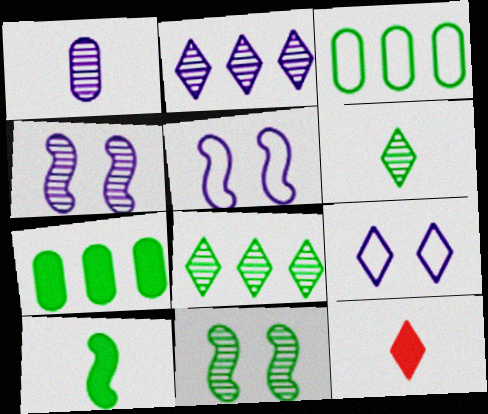[[1, 2, 4], 
[3, 4, 12], 
[8, 9, 12]]